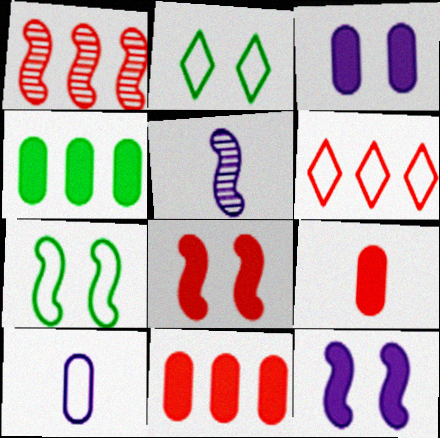[[1, 6, 11], 
[2, 5, 11], 
[3, 4, 9], 
[6, 7, 10]]